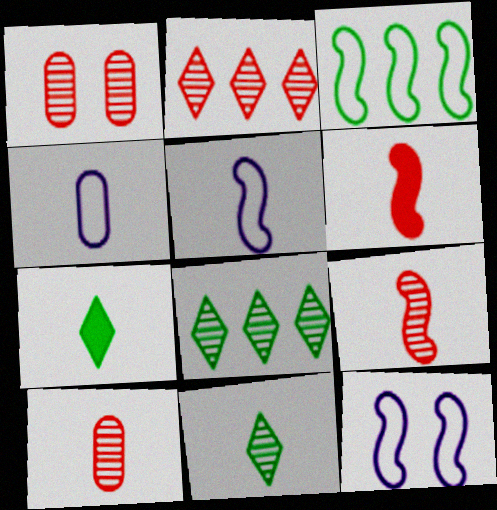[[1, 2, 9], 
[4, 6, 11], 
[4, 7, 9], 
[5, 7, 10]]